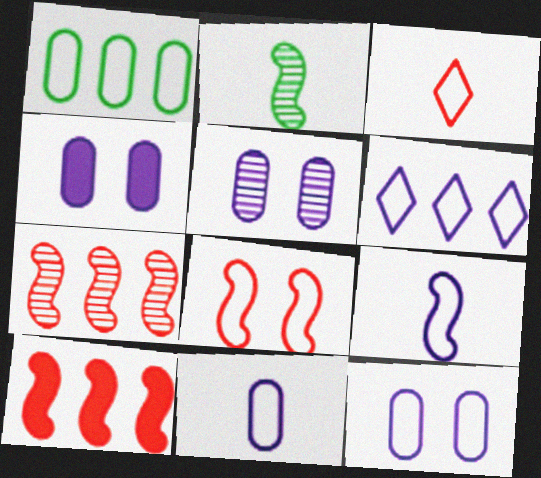[[4, 5, 12], 
[6, 9, 12]]